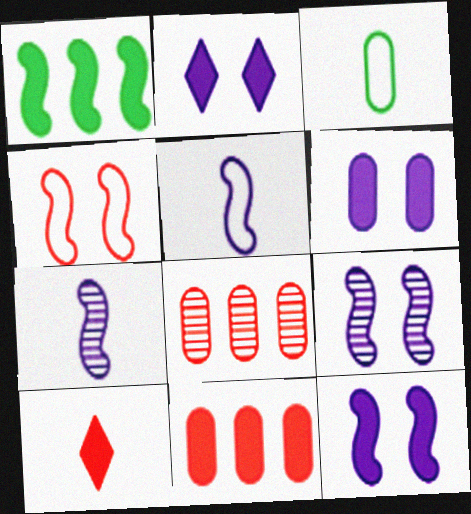[[1, 4, 7], 
[1, 6, 10], 
[2, 6, 12], 
[3, 6, 8], 
[3, 7, 10], 
[4, 8, 10]]